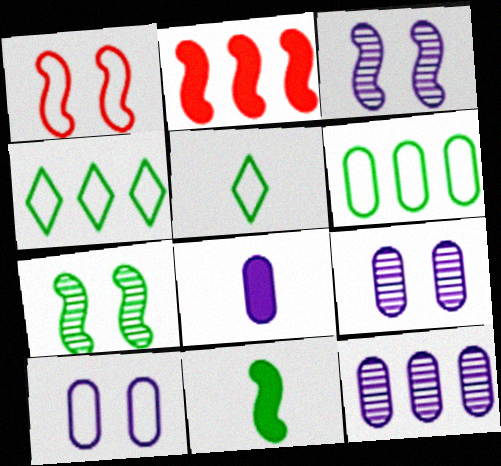[[2, 4, 12], 
[2, 5, 9], 
[8, 10, 12]]